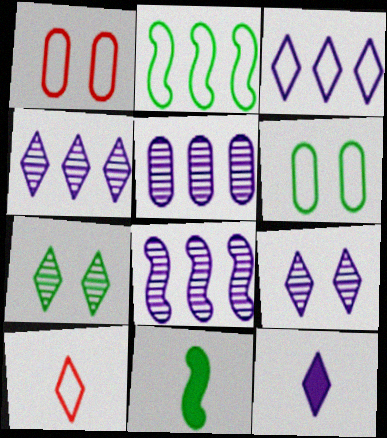[[1, 4, 11], 
[3, 9, 12], 
[4, 5, 8]]